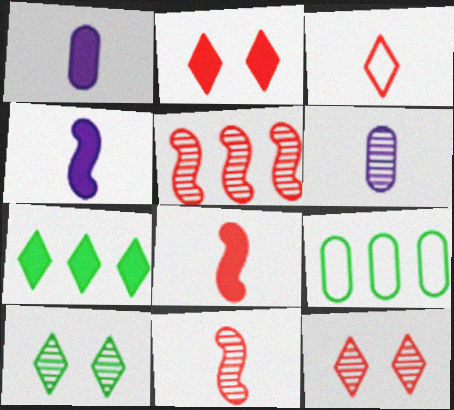[[4, 9, 12], 
[5, 6, 10]]